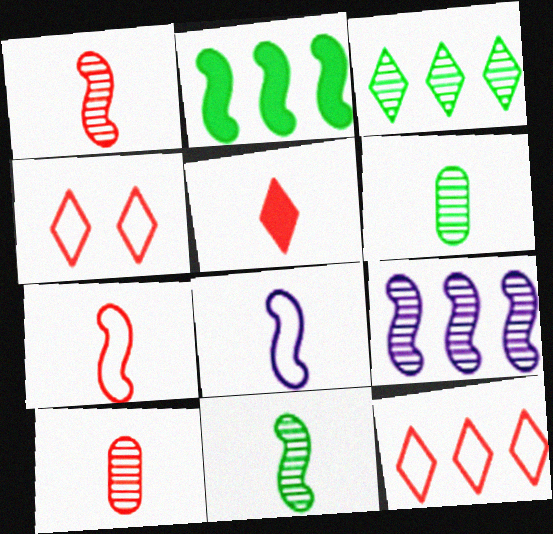[[5, 6, 8], 
[5, 7, 10]]